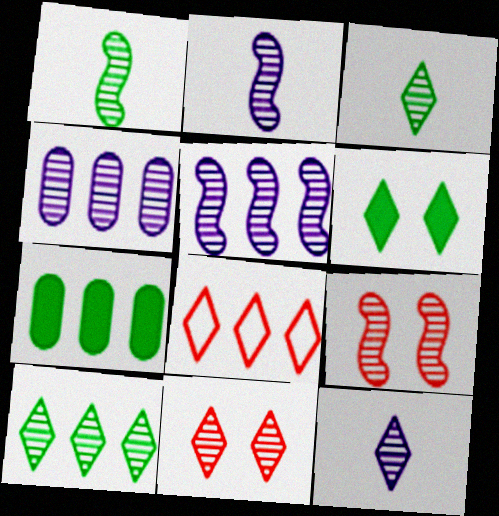[[1, 4, 11], 
[1, 5, 9], 
[3, 4, 9], 
[5, 7, 8], 
[6, 8, 12], 
[10, 11, 12]]